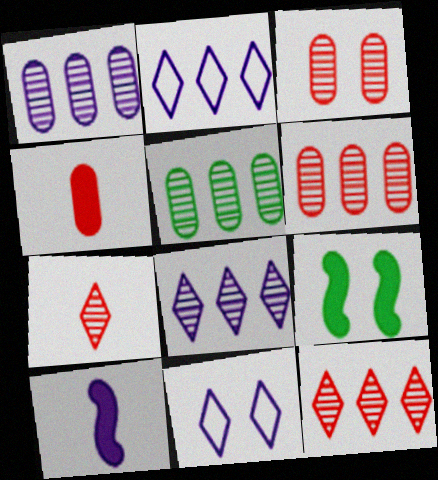[[1, 5, 6], 
[1, 10, 11], 
[3, 9, 11]]